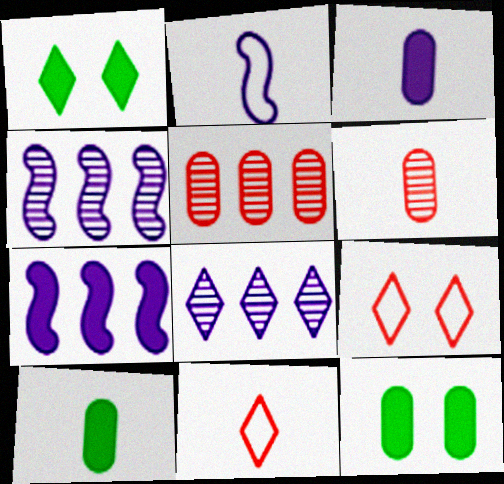[[1, 2, 5], 
[1, 8, 11], 
[4, 9, 10], 
[4, 11, 12]]